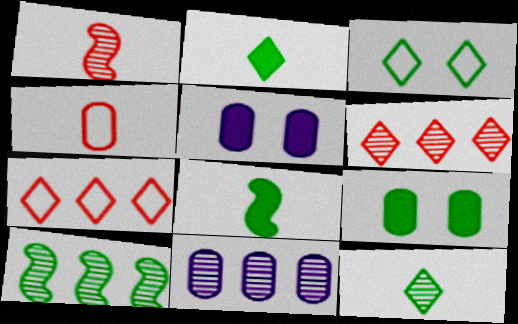[[4, 9, 11], 
[6, 10, 11]]